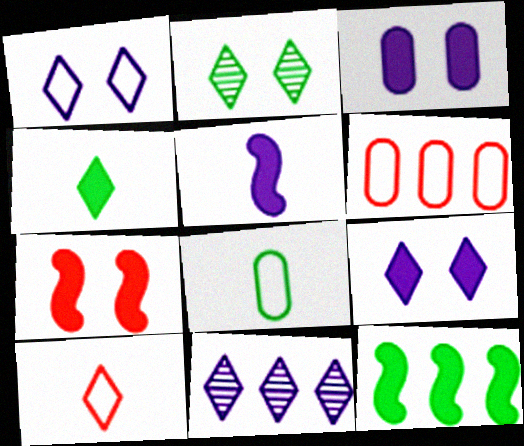[[2, 5, 6], 
[2, 8, 12], 
[5, 7, 12], 
[6, 11, 12], 
[7, 8, 11]]